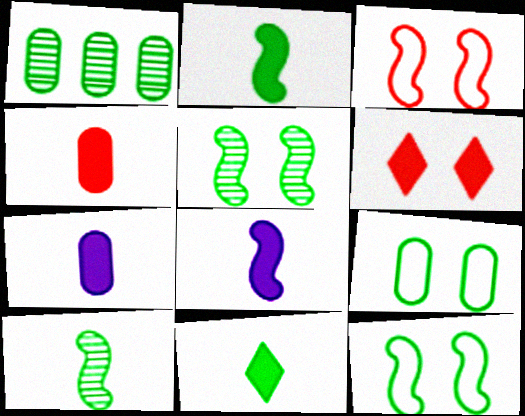[[1, 11, 12], 
[4, 8, 11]]